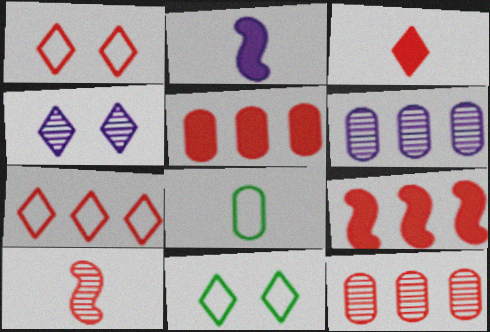[[1, 5, 10], 
[2, 11, 12], 
[4, 8, 9], 
[7, 9, 12]]